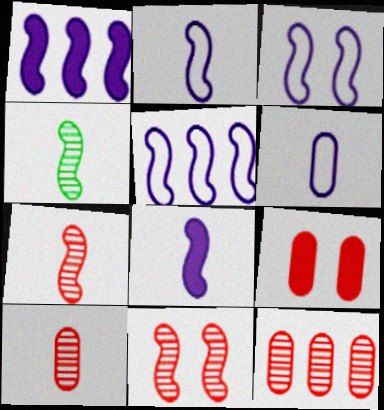[[2, 3, 5]]